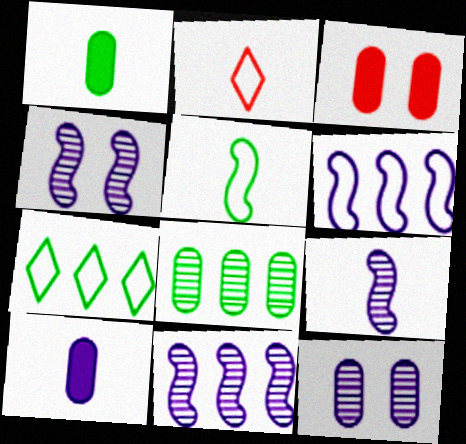[[1, 2, 9], 
[3, 7, 9], 
[4, 9, 11]]